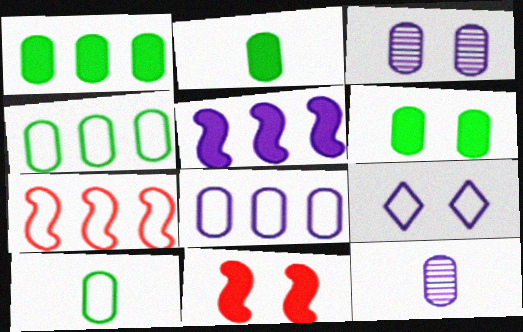[[1, 2, 6], 
[5, 9, 12], 
[7, 9, 10]]